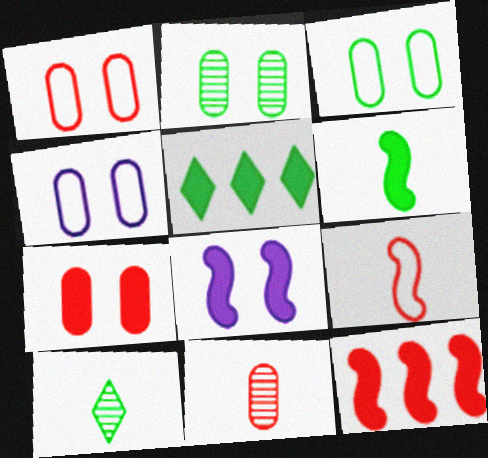[[1, 3, 4], 
[2, 4, 7], 
[4, 10, 12], 
[6, 8, 12]]